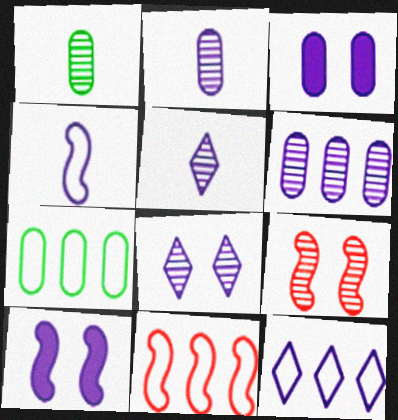[[2, 10, 12], 
[7, 11, 12]]